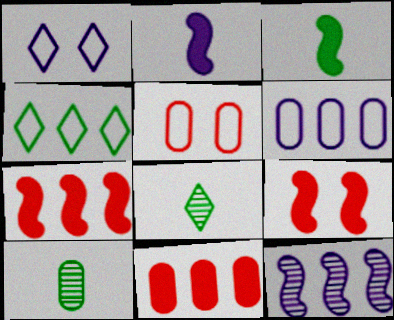[[1, 7, 10], 
[4, 11, 12], 
[6, 8, 9]]